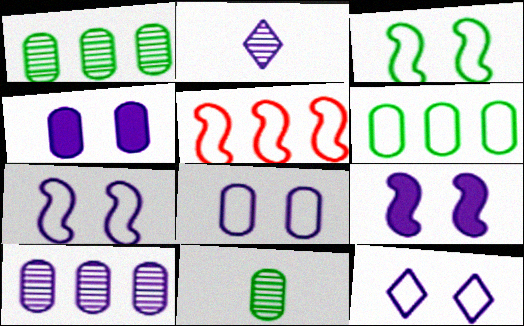[[7, 8, 12]]